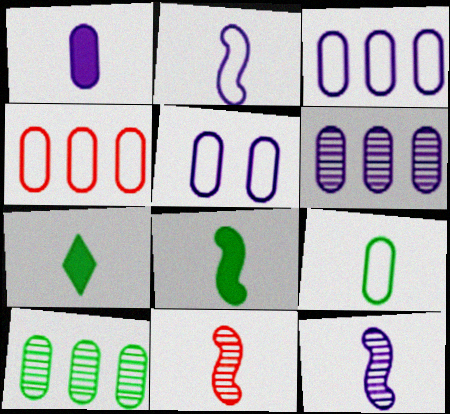[[1, 5, 6], 
[2, 8, 11], 
[4, 5, 9]]